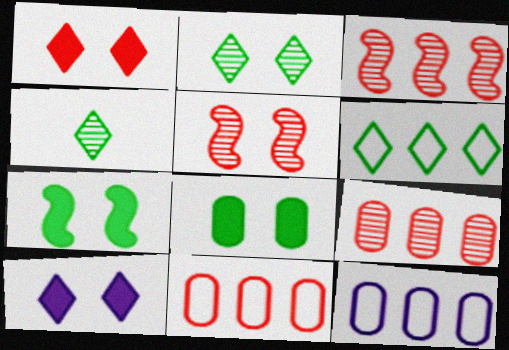[]